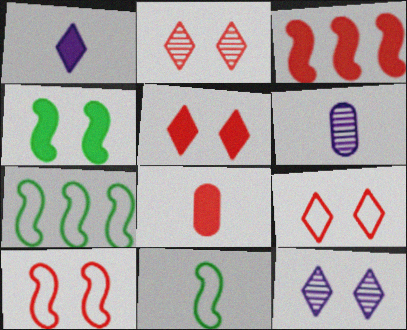[[2, 5, 9], 
[3, 5, 8], 
[5, 6, 7], 
[7, 8, 12]]